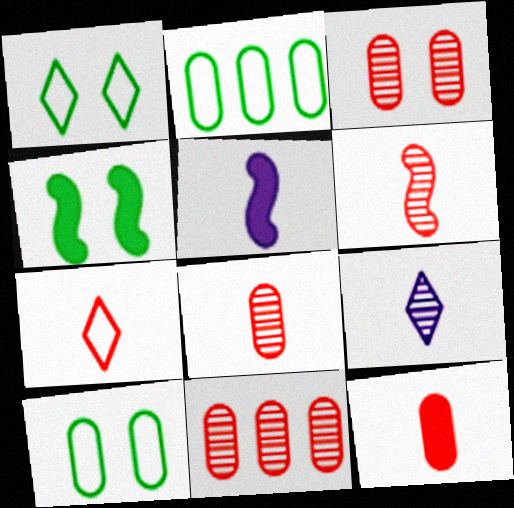[[1, 5, 11], 
[3, 8, 11], 
[6, 7, 12]]